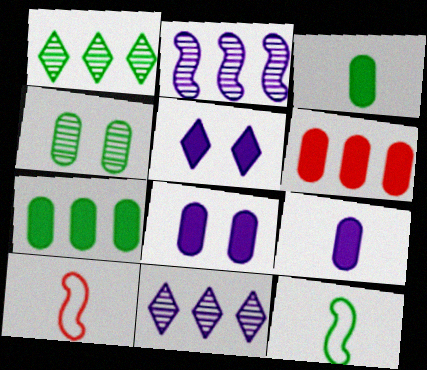[[1, 8, 10], 
[3, 6, 8]]